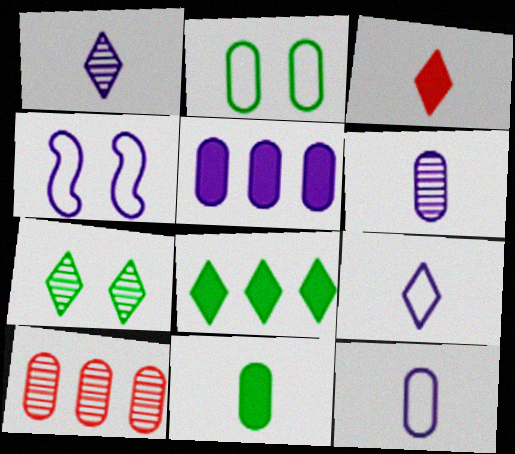[[1, 4, 5]]